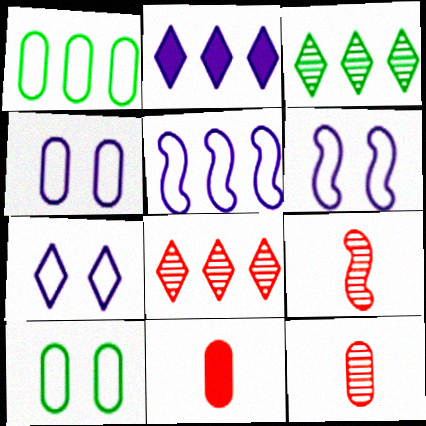[[2, 9, 10], 
[3, 6, 11], 
[4, 6, 7]]